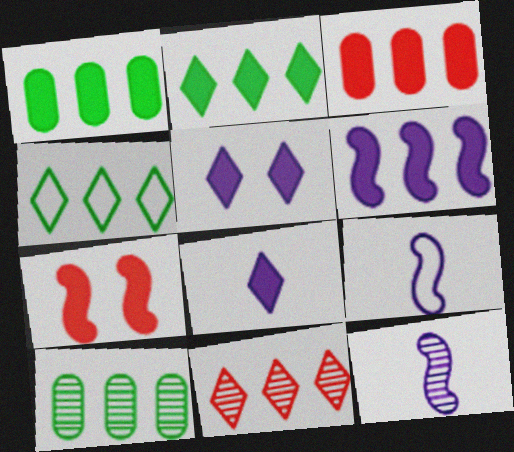[[1, 7, 8], 
[2, 3, 6]]